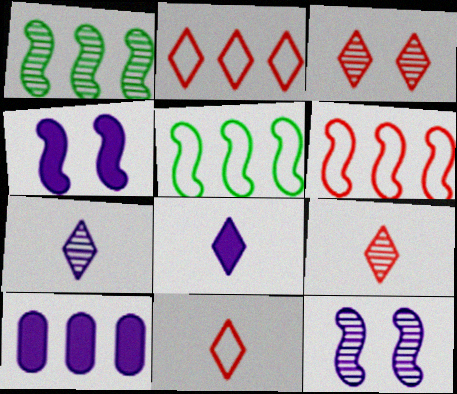[[1, 2, 10], 
[4, 8, 10]]